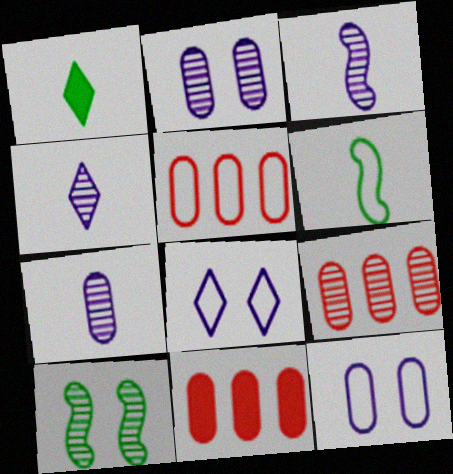[[3, 4, 7], 
[4, 9, 10], 
[5, 6, 8], 
[5, 9, 11]]